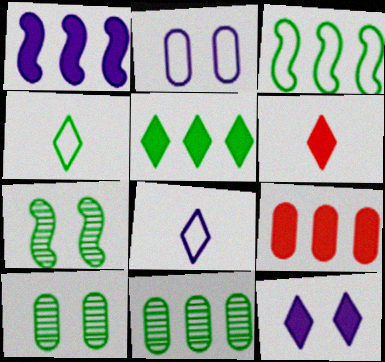[[1, 5, 9], 
[3, 5, 11], 
[5, 6, 12], 
[7, 8, 9]]